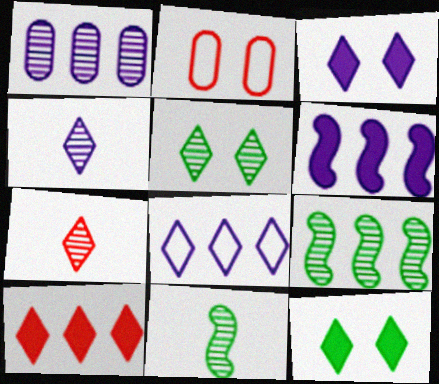[[1, 6, 8], 
[3, 4, 8], 
[7, 8, 12]]